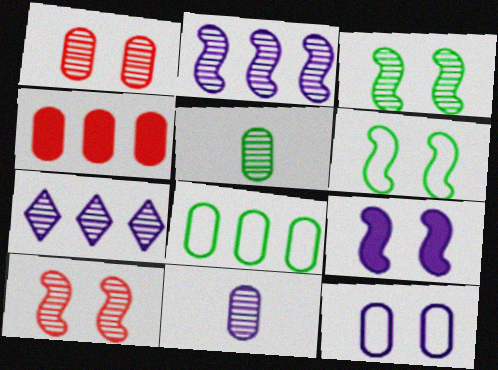[[4, 5, 12], 
[5, 7, 10], 
[6, 9, 10]]